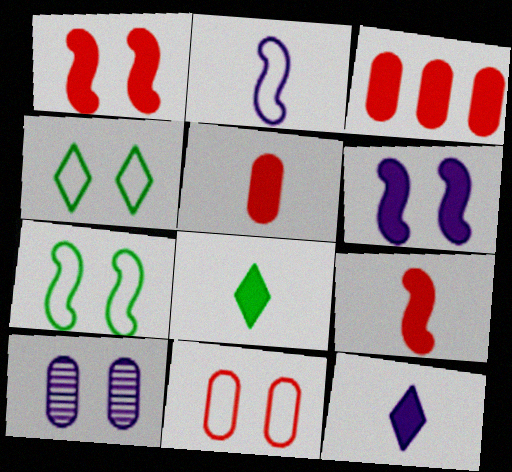[[1, 4, 10], 
[3, 6, 8]]